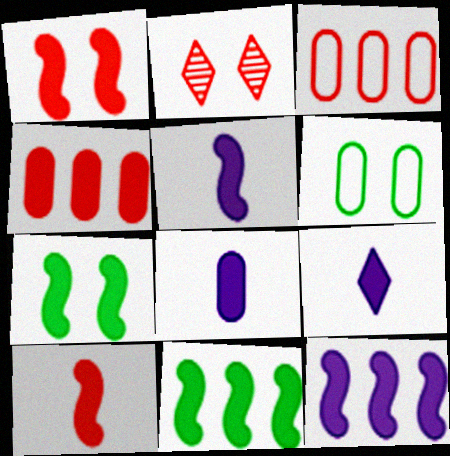[[1, 5, 11], 
[2, 3, 10], 
[4, 7, 9], 
[5, 8, 9], 
[7, 10, 12]]